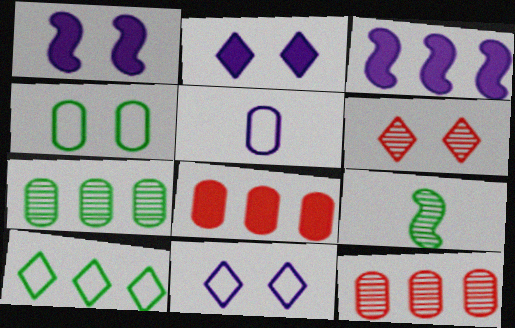[[1, 4, 6], 
[3, 10, 12], 
[8, 9, 11]]